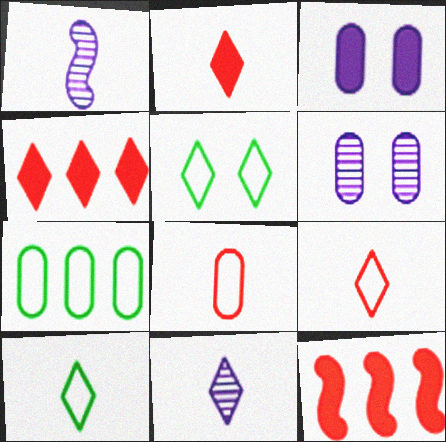[[2, 10, 11], 
[4, 5, 11], 
[6, 10, 12]]